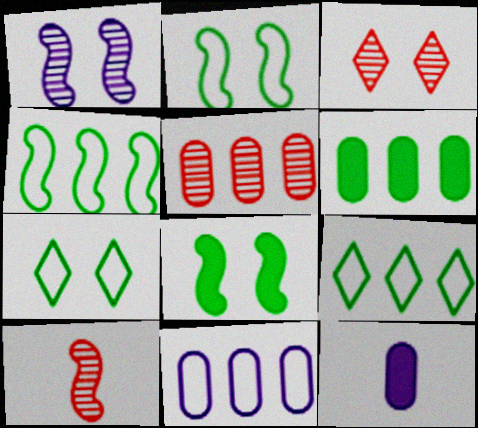[[3, 4, 12], 
[3, 5, 10], 
[5, 6, 11]]